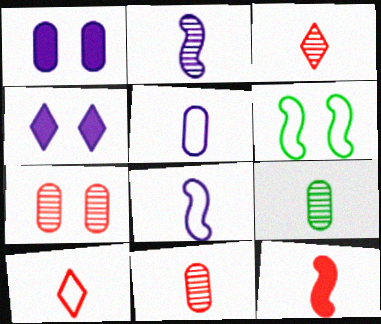[[2, 3, 9], 
[4, 6, 7], 
[10, 11, 12]]